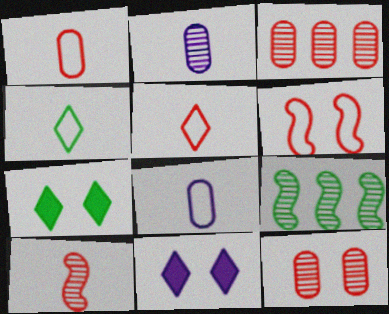[[1, 9, 11]]